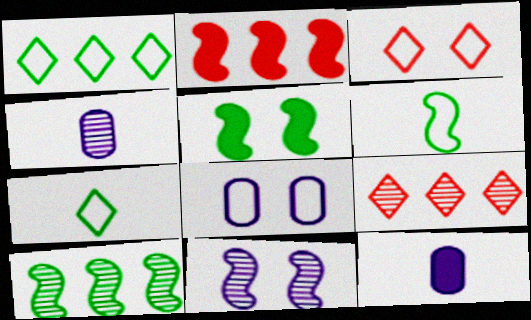[[2, 6, 11], 
[3, 10, 12], 
[5, 6, 10]]